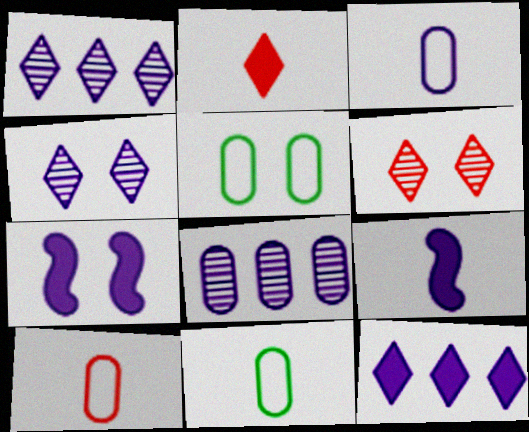[[1, 3, 7], 
[3, 10, 11], 
[5, 6, 7]]